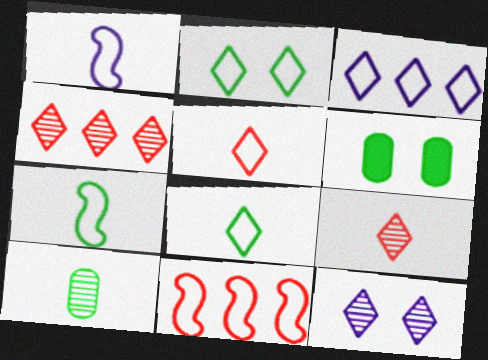[[1, 4, 6], 
[2, 3, 5]]